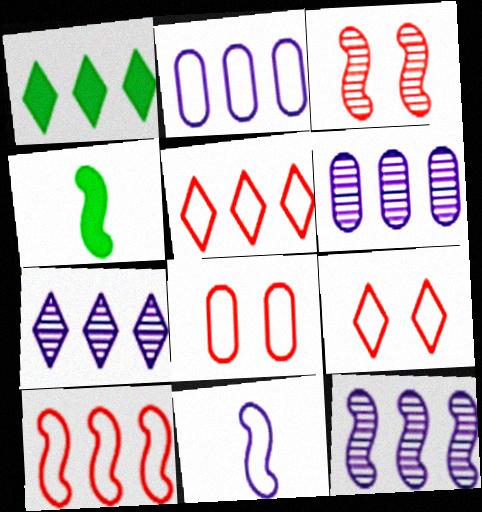[[1, 5, 7], 
[1, 6, 10], 
[4, 6, 9], 
[4, 7, 8], 
[6, 7, 12]]